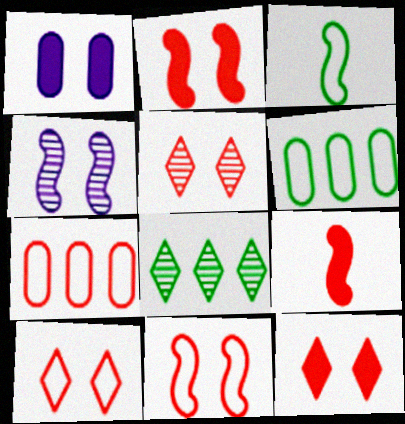[[5, 7, 9], 
[5, 10, 12]]